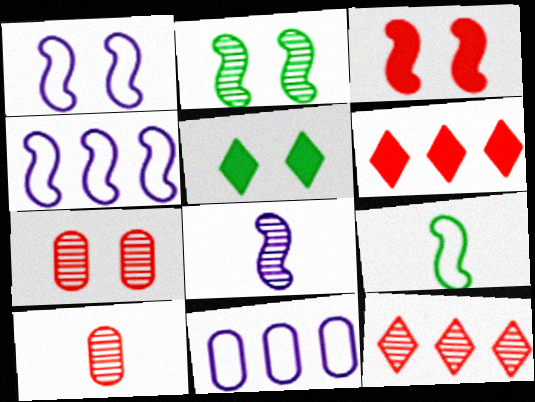[[1, 2, 3], 
[1, 5, 7], 
[4, 5, 10]]